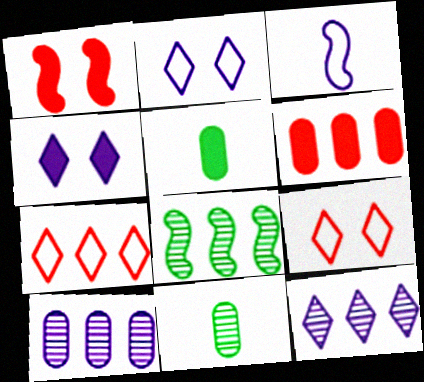[[1, 3, 8], 
[3, 4, 10]]